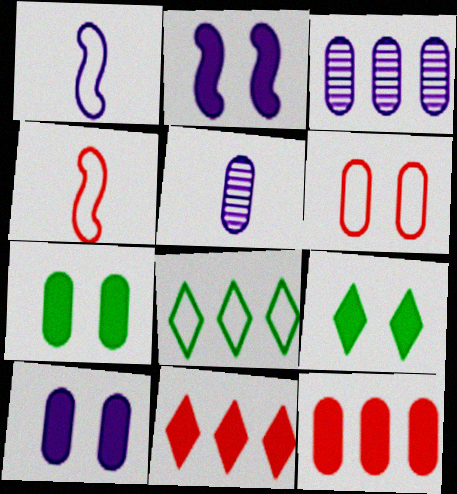[[1, 6, 8], 
[3, 4, 9]]